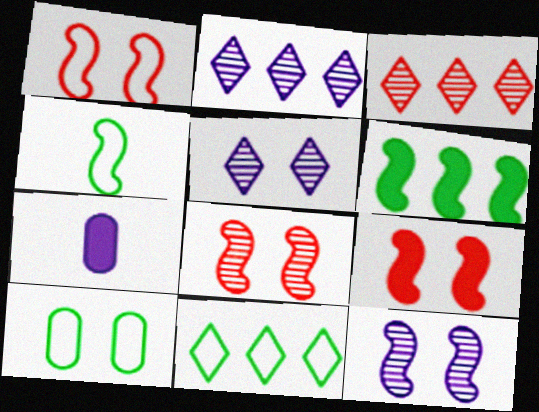[[1, 8, 9], 
[4, 10, 11], 
[5, 9, 10], 
[7, 8, 11]]